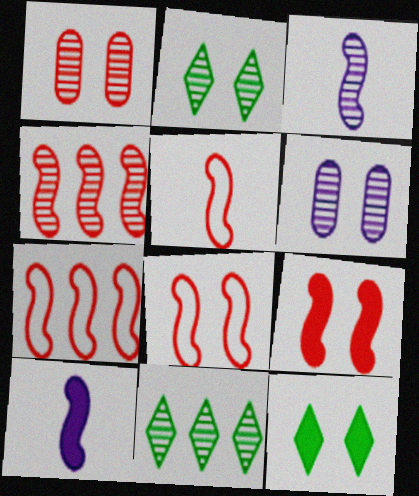[[1, 3, 11], 
[4, 5, 9], 
[5, 7, 8], 
[6, 8, 12]]